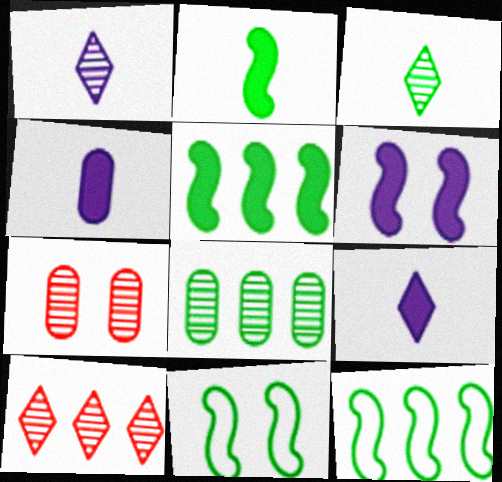[[4, 10, 11], 
[7, 9, 12]]